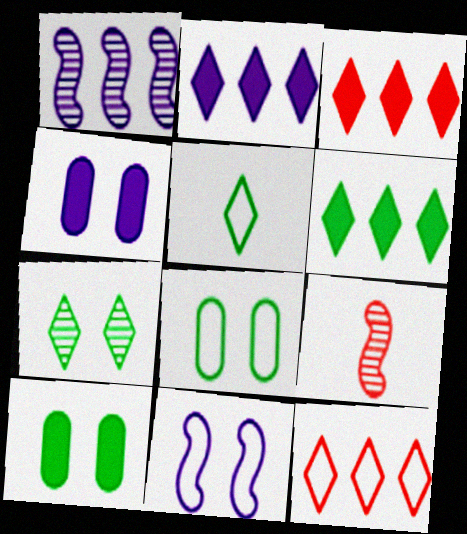[[2, 3, 6], 
[2, 8, 9], 
[5, 6, 7]]